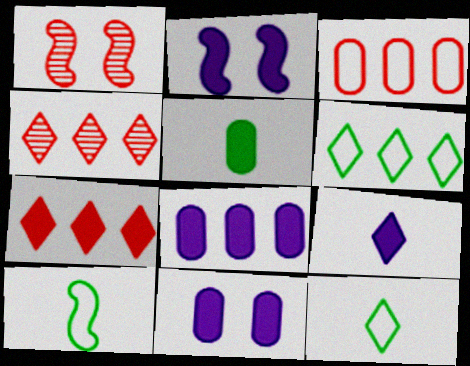[[1, 8, 12], 
[2, 5, 7], 
[2, 8, 9], 
[4, 10, 11]]